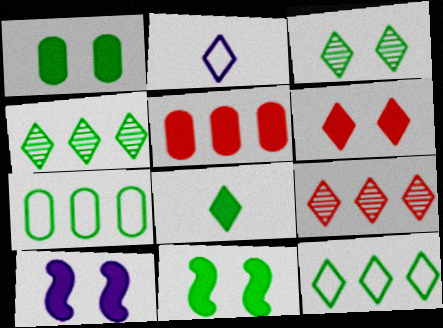[[1, 6, 10], 
[2, 4, 6], 
[3, 8, 12], 
[5, 8, 10]]